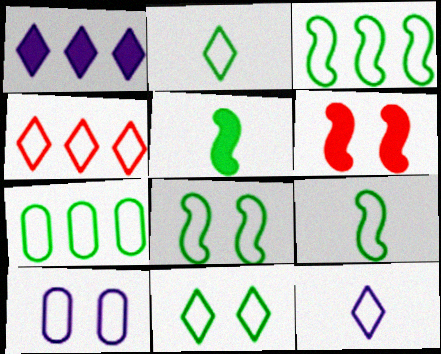[[2, 7, 8], 
[3, 8, 9], 
[4, 9, 10], 
[4, 11, 12], 
[7, 9, 11]]